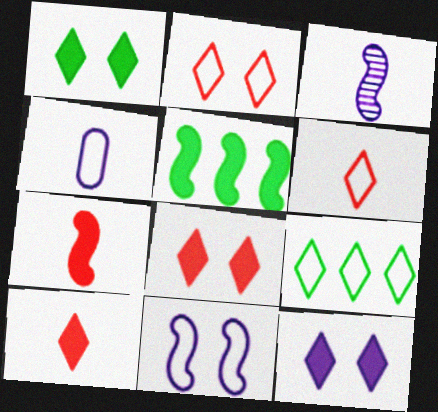[[1, 8, 12]]